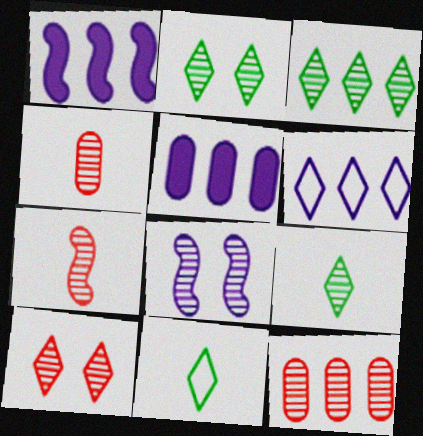[[2, 3, 9], 
[3, 4, 8], 
[7, 10, 12], 
[8, 9, 12]]